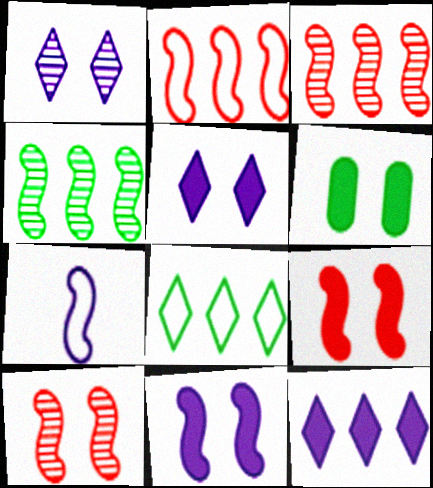[[4, 7, 9], 
[5, 6, 9]]